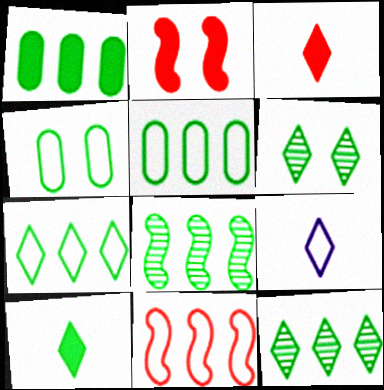[[1, 7, 8], 
[4, 8, 10], 
[4, 9, 11], 
[6, 7, 10]]